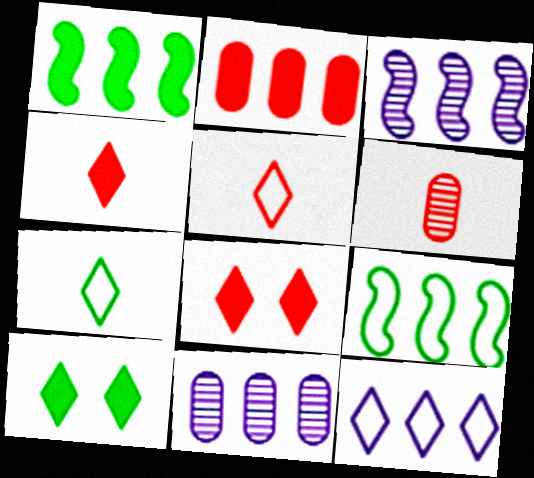[]